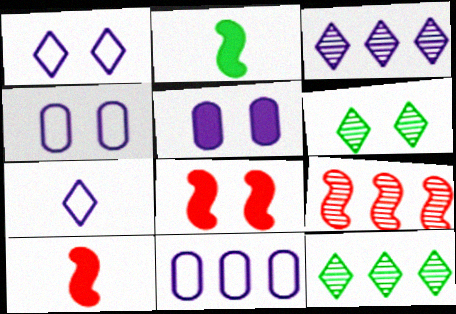[[4, 6, 8], 
[4, 10, 12], 
[6, 10, 11]]